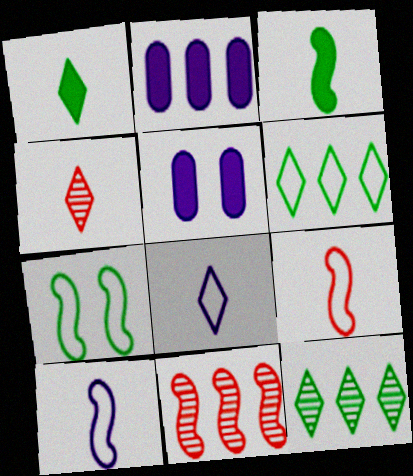[[1, 4, 8], 
[2, 4, 7], 
[2, 6, 11], 
[5, 9, 12]]